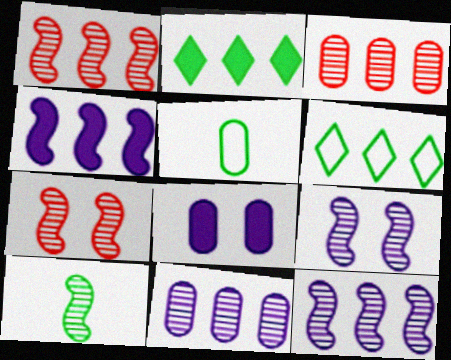[[1, 9, 10], 
[3, 4, 6], 
[3, 5, 8], 
[7, 10, 12]]